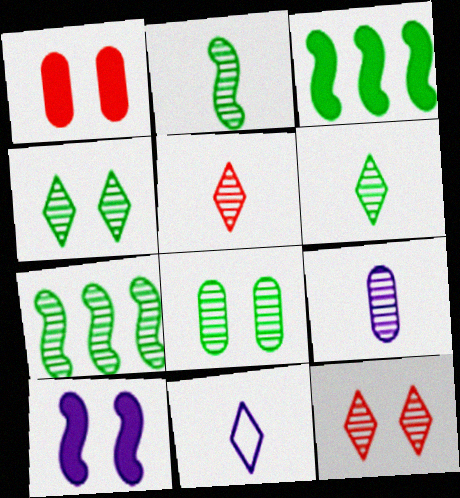[[1, 7, 11], 
[2, 5, 9], 
[6, 7, 8], 
[7, 9, 12]]